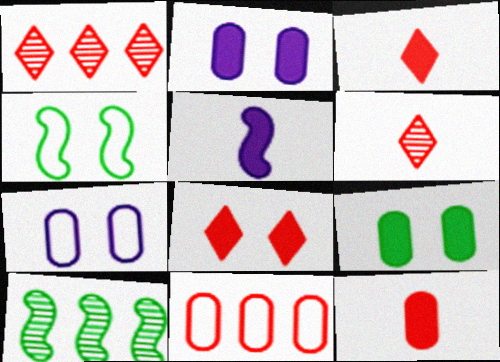[[3, 7, 10]]